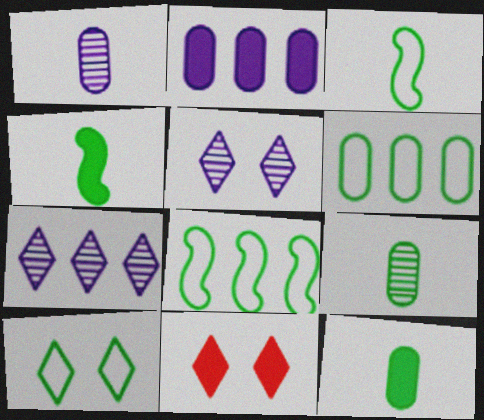[[1, 8, 11], 
[2, 4, 11], 
[3, 6, 10], 
[5, 10, 11]]